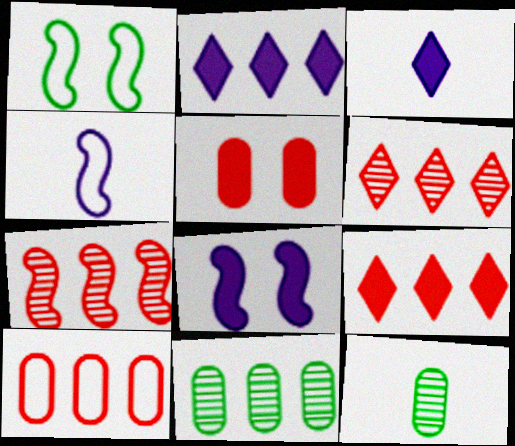[[7, 9, 10]]